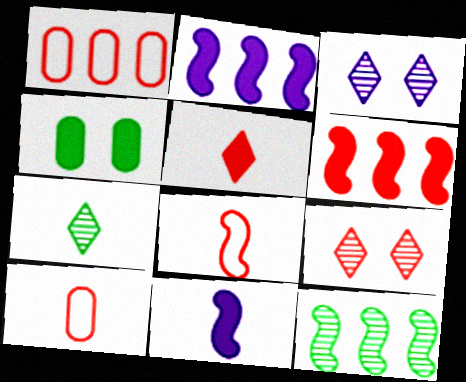[[2, 4, 5], 
[6, 9, 10], 
[7, 10, 11]]